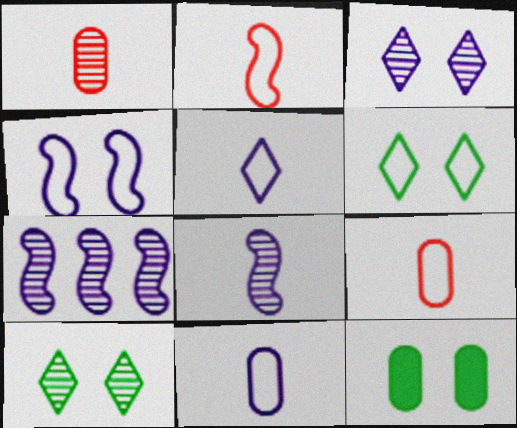[[1, 7, 10]]